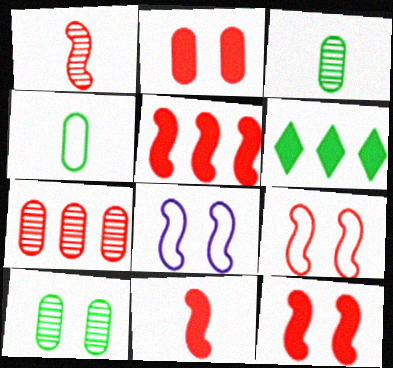[[1, 5, 9], 
[5, 11, 12]]